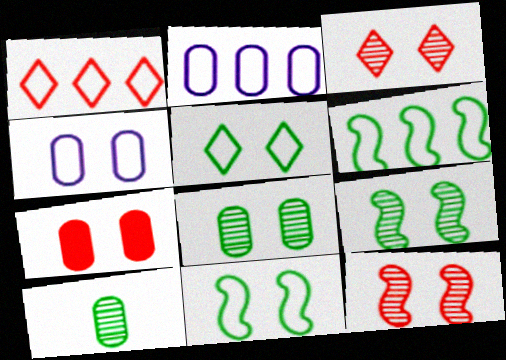[[1, 2, 6], 
[2, 7, 10], 
[4, 7, 8]]